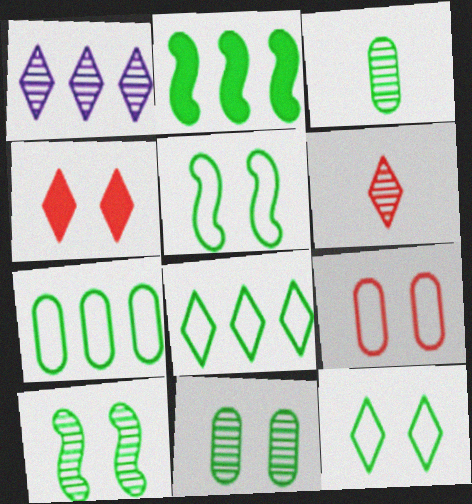[[2, 3, 12]]